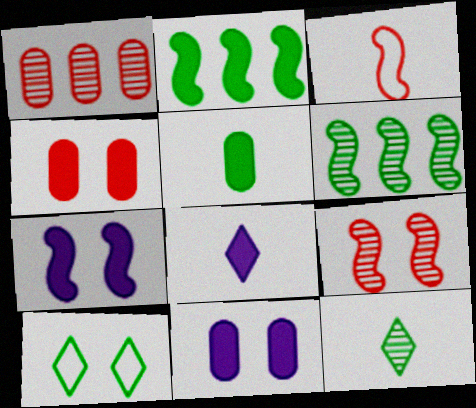[[2, 4, 8], 
[3, 6, 7], 
[5, 6, 10], 
[9, 10, 11]]